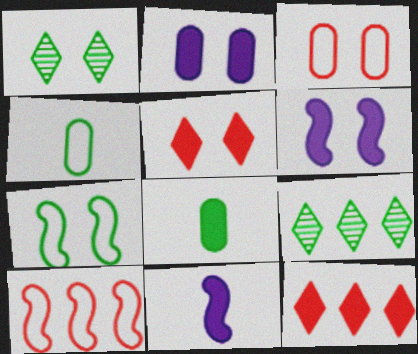[[1, 3, 6], 
[3, 9, 11], 
[6, 8, 12], 
[7, 8, 9]]